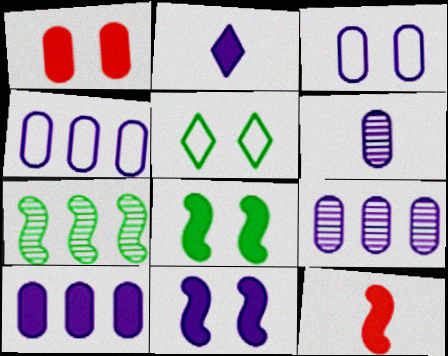[[2, 10, 11], 
[3, 6, 10], 
[4, 9, 10], 
[5, 9, 12]]